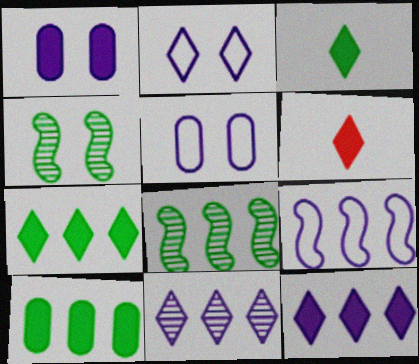[[5, 6, 8]]